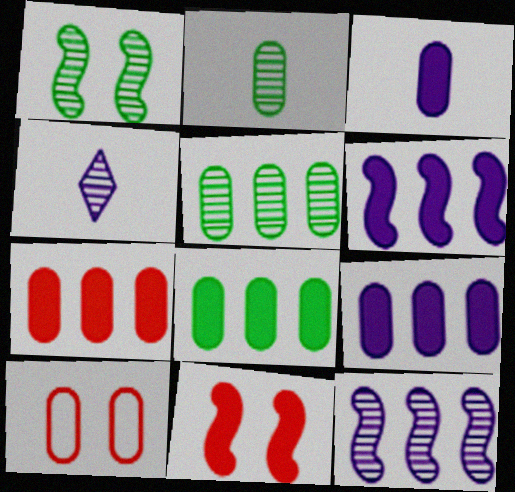[[2, 9, 10], 
[3, 5, 10], 
[7, 8, 9]]